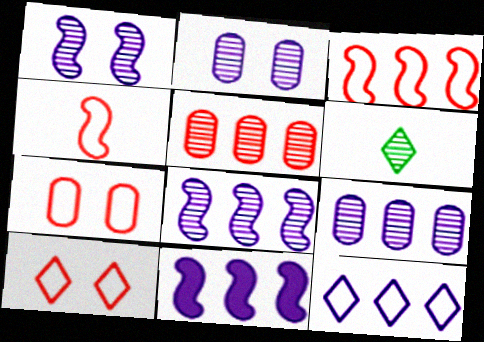[[1, 5, 6], 
[6, 7, 11], 
[9, 11, 12]]